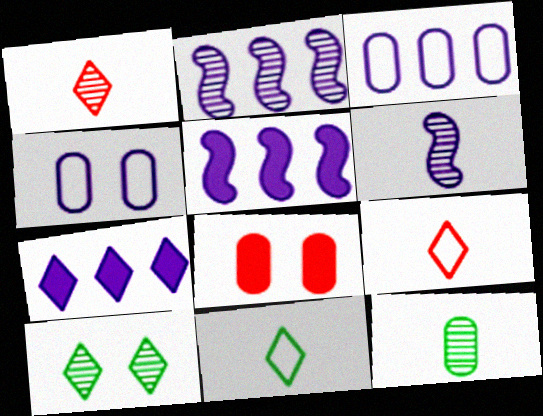[[1, 6, 12], 
[2, 3, 7], 
[2, 8, 11], 
[3, 8, 12], 
[4, 6, 7], 
[7, 9, 10]]